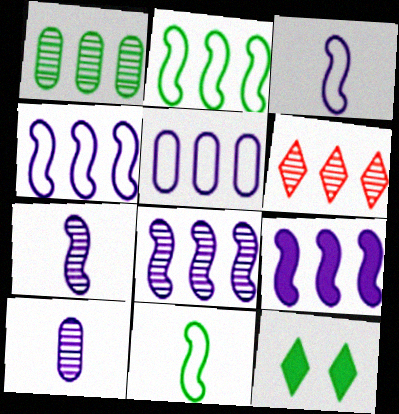[[1, 6, 8], 
[1, 11, 12], 
[4, 8, 9]]